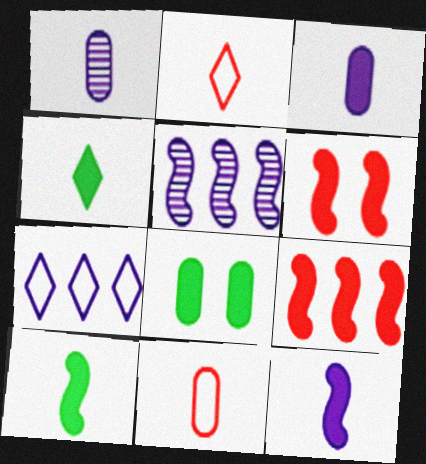[[1, 2, 10], 
[2, 5, 8]]